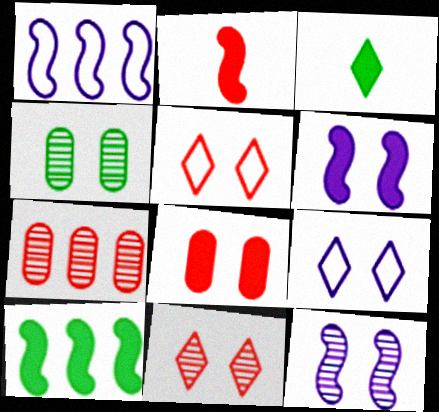[[2, 5, 7], 
[2, 6, 10], 
[4, 5, 6], 
[4, 11, 12]]